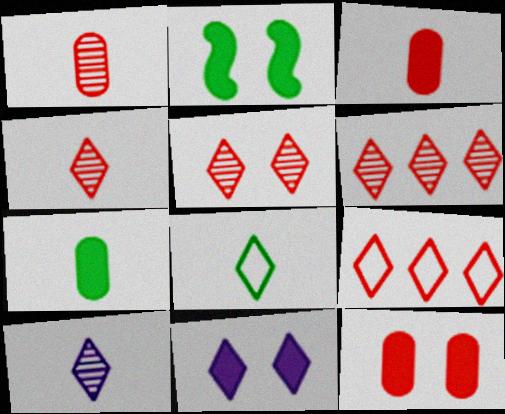[[2, 11, 12], 
[4, 5, 6], 
[6, 8, 11]]